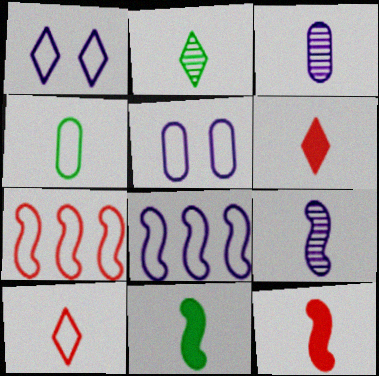[[1, 4, 7], 
[2, 4, 11], 
[3, 10, 11], 
[4, 6, 9]]